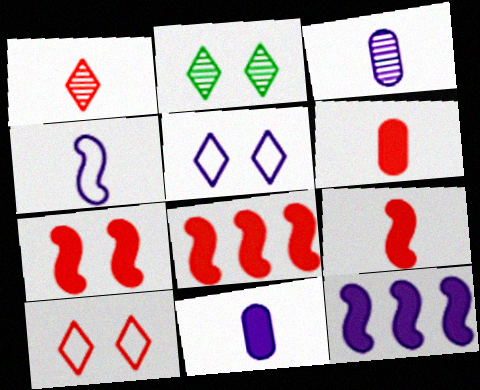[[3, 5, 12], 
[7, 8, 9]]